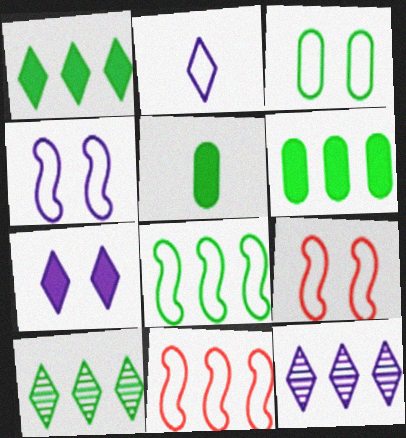[[2, 3, 11], 
[2, 7, 12], 
[5, 9, 12], 
[6, 8, 10], 
[6, 11, 12]]